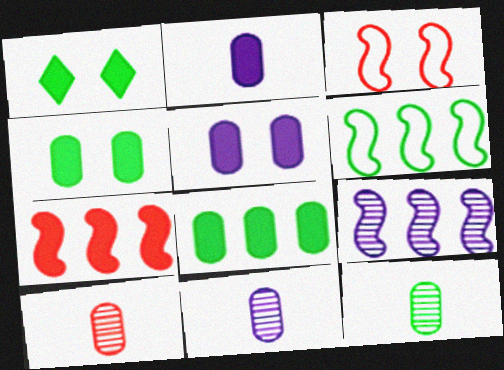[[1, 2, 7], 
[1, 6, 12], 
[6, 7, 9], 
[10, 11, 12]]